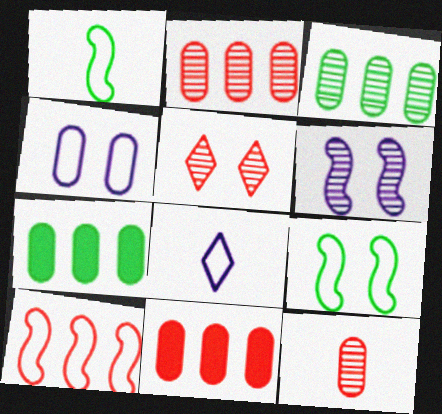[[4, 7, 12]]